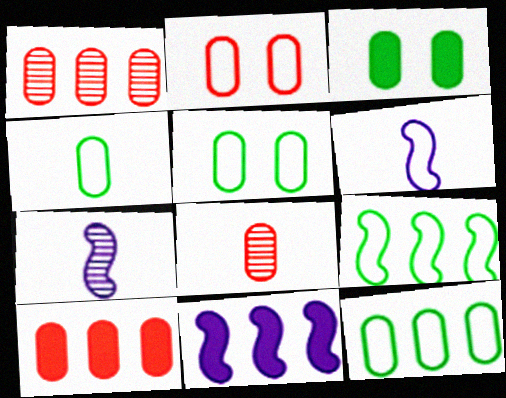[[2, 8, 10], 
[4, 5, 12]]